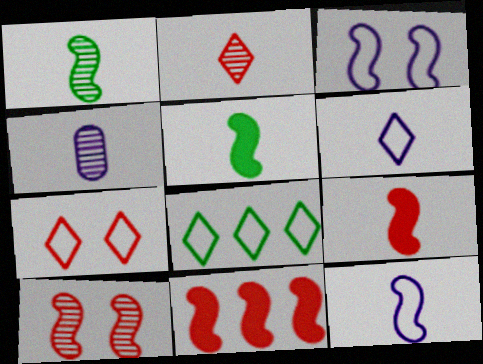[[1, 2, 4], 
[1, 3, 11], 
[1, 9, 12], 
[6, 7, 8]]